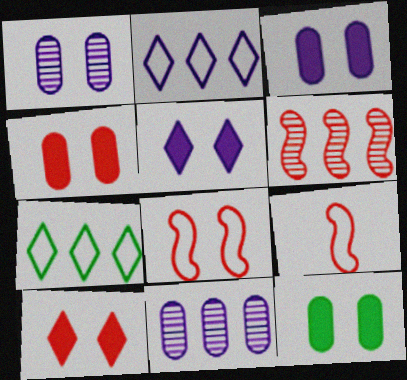[[3, 4, 12]]